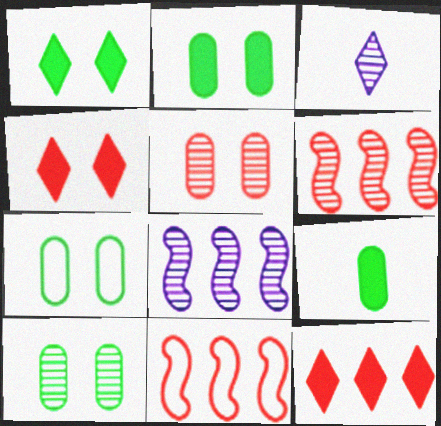[[2, 3, 11], 
[2, 7, 10], 
[3, 6, 10]]